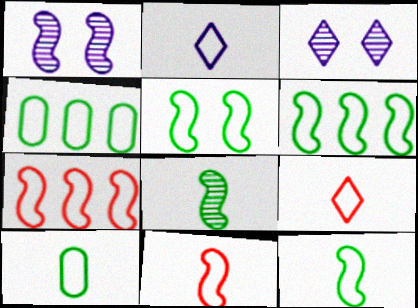[[2, 10, 11], 
[5, 6, 12]]